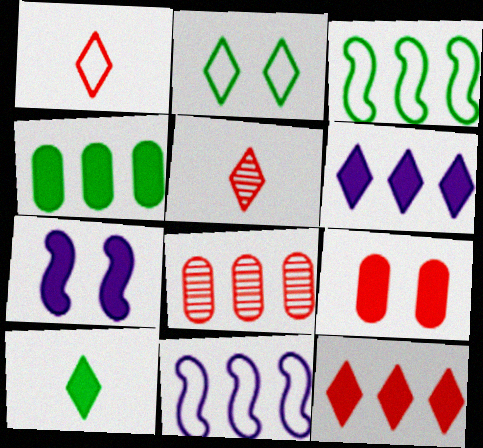[[2, 5, 6], 
[3, 6, 8]]